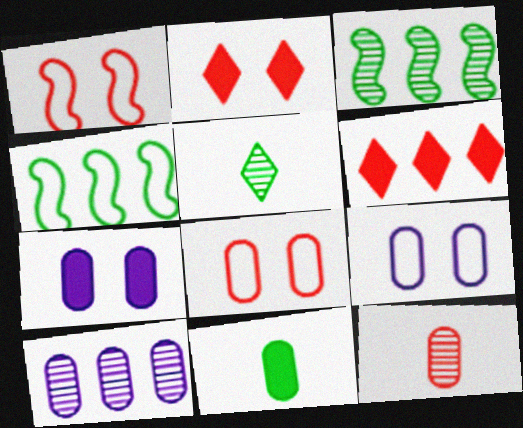[[1, 6, 12], 
[4, 6, 10], 
[8, 10, 11]]